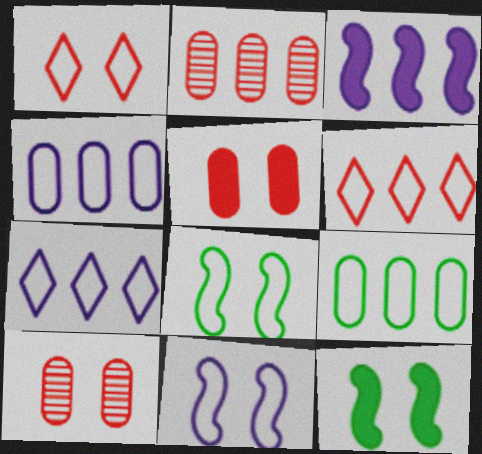[]